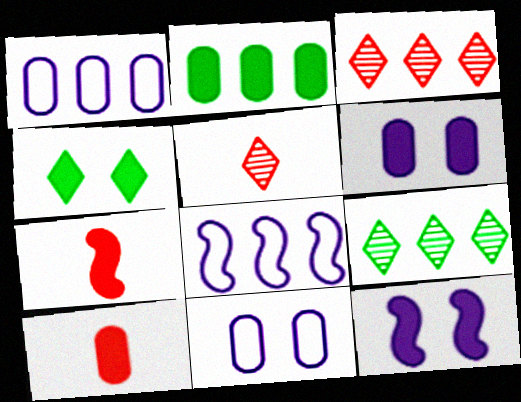[[2, 3, 8], 
[2, 6, 10], 
[7, 9, 11]]